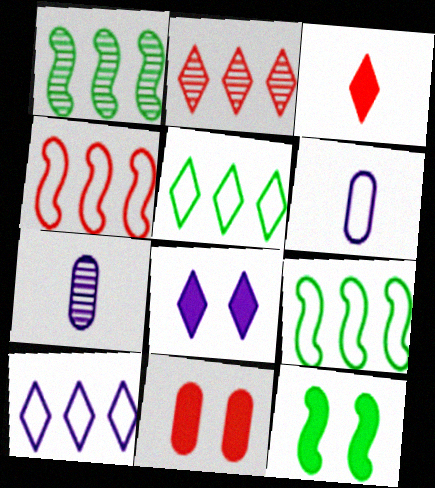[[2, 6, 12], 
[8, 11, 12]]